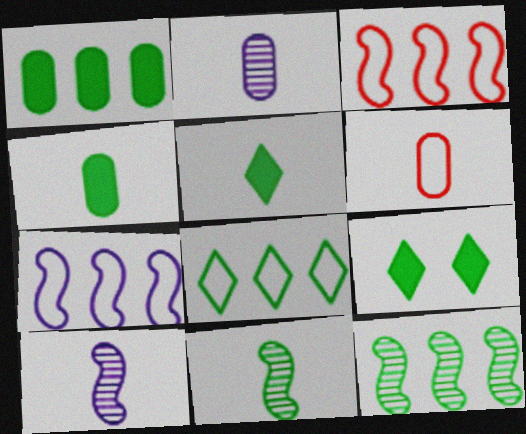[[1, 8, 12], 
[2, 3, 9], 
[2, 4, 6], 
[5, 6, 10]]